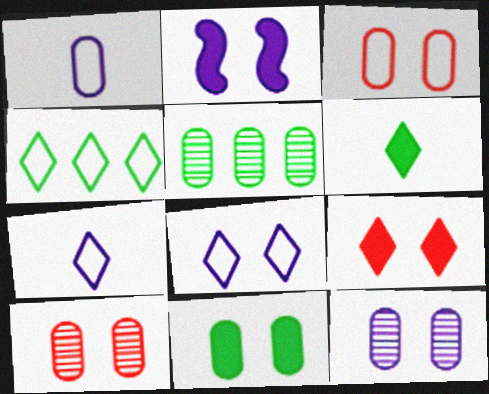[[2, 8, 12], 
[2, 9, 11], 
[3, 11, 12]]